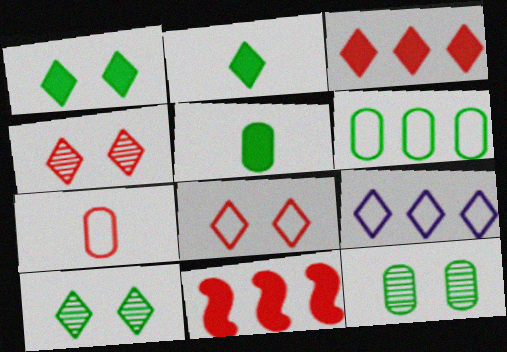[[2, 4, 9], 
[4, 7, 11], 
[5, 6, 12]]